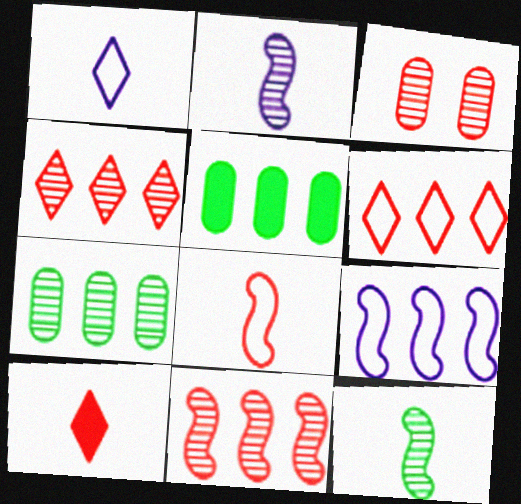[[4, 5, 9]]